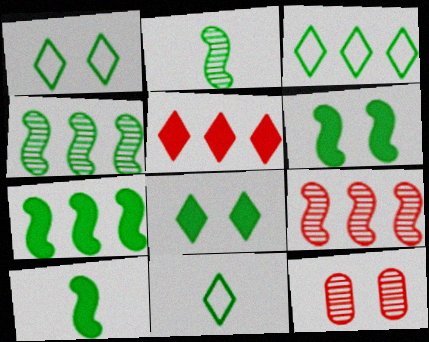[[1, 3, 11], 
[6, 7, 10]]